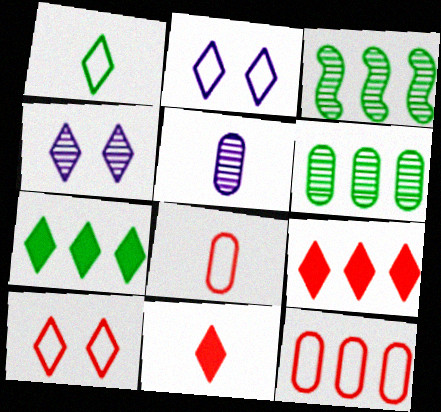[[1, 4, 9]]